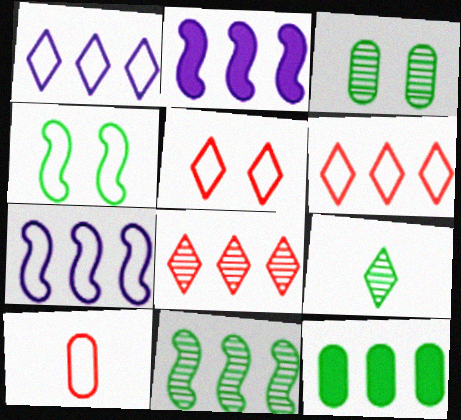[[1, 4, 10], 
[3, 9, 11], 
[4, 9, 12], 
[7, 8, 12]]